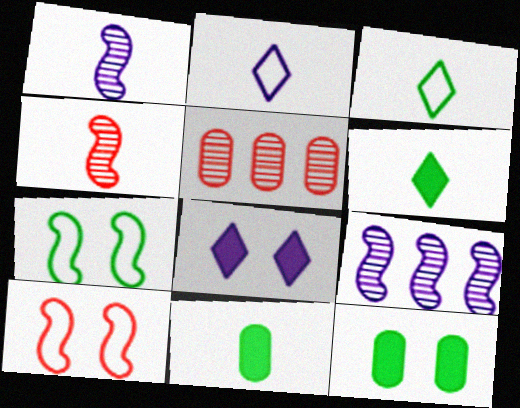[[2, 4, 11]]